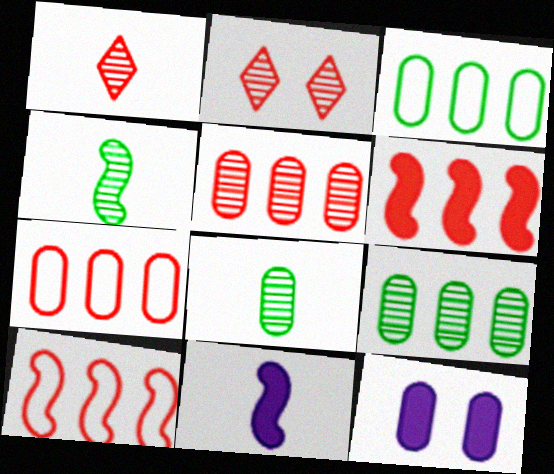[[2, 3, 11], 
[7, 8, 12]]